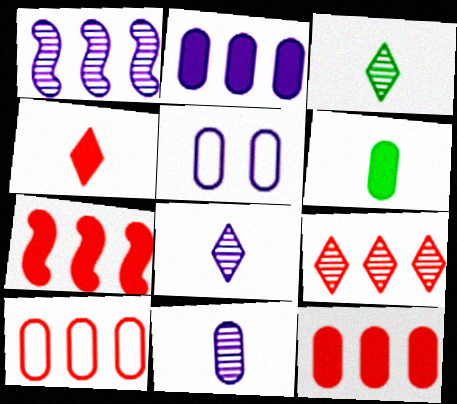[[2, 5, 11], 
[3, 5, 7], 
[7, 9, 10]]